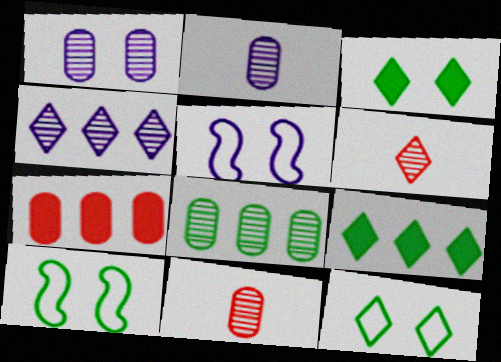[[1, 8, 11], 
[5, 9, 11]]